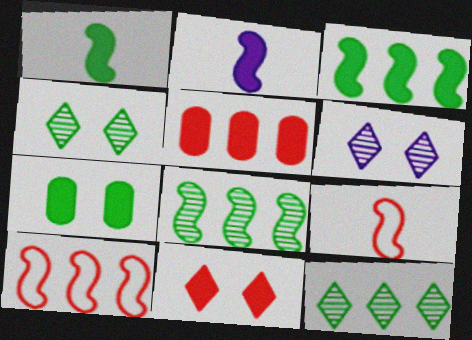[]